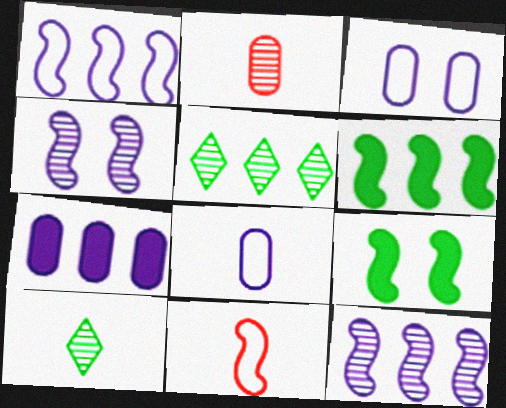[[2, 4, 5], 
[4, 6, 11], 
[9, 11, 12]]